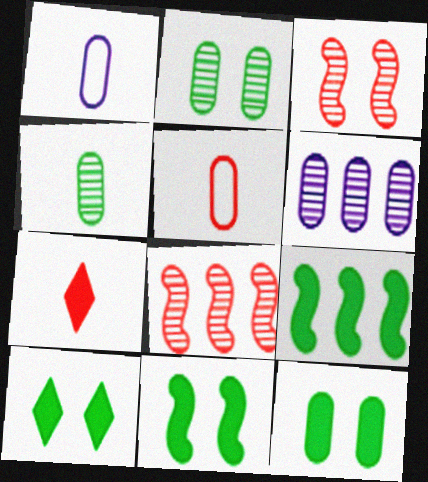[[1, 8, 10], 
[5, 6, 12], 
[10, 11, 12]]